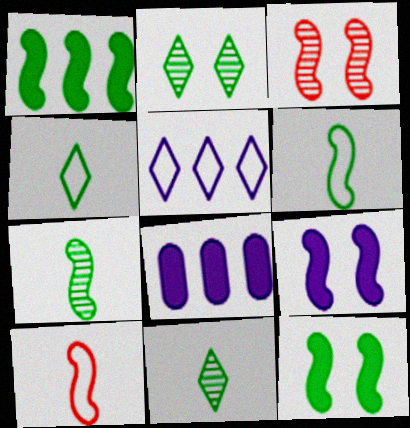[[2, 8, 10], 
[3, 4, 8]]